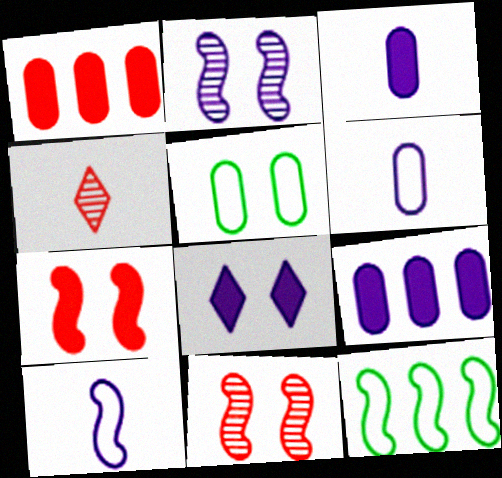[[5, 8, 11]]